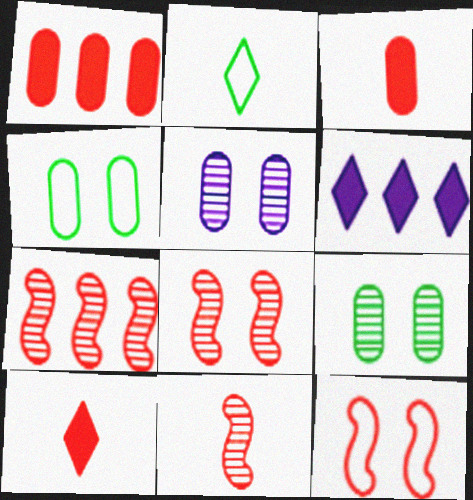[[4, 6, 11], 
[7, 8, 11]]